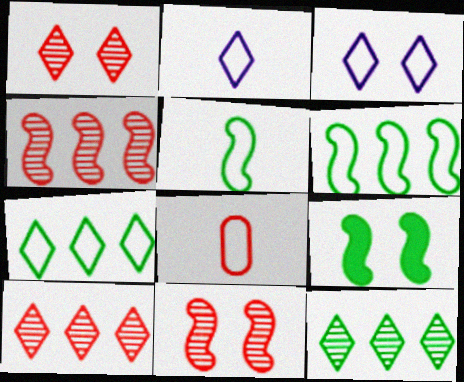[[2, 5, 8], 
[3, 6, 8]]